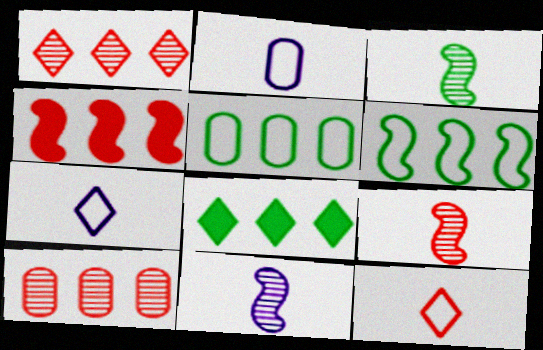[[3, 9, 11]]